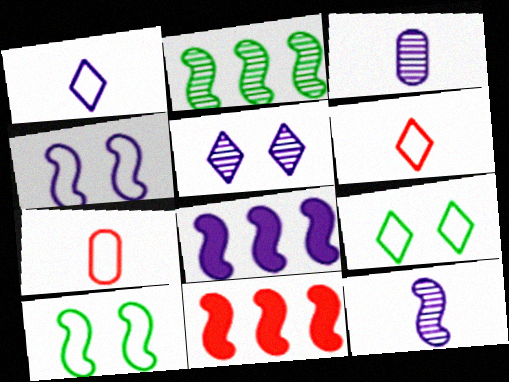[[3, 9, 11], 
[4, 8, 12], 
[10, 11, 12]]